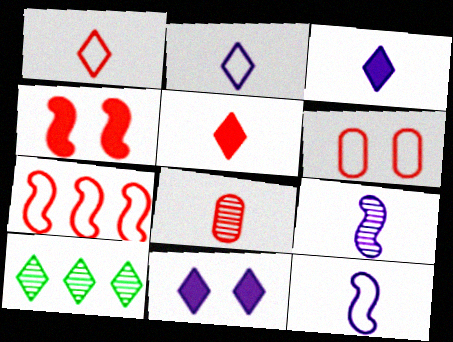[[1, 6, 7], 
[1, 10, 11]]